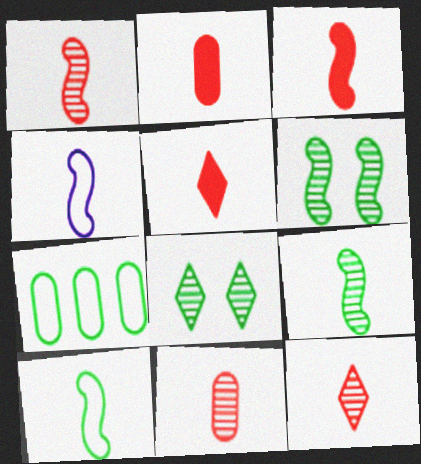[[1, 11, 12], 
[2, 3, 5], 
[3, 4, 9]]